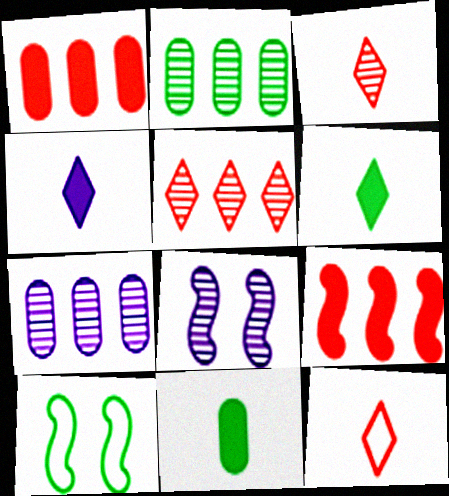[[2, 3, 8], 
[2, 6, 10]]